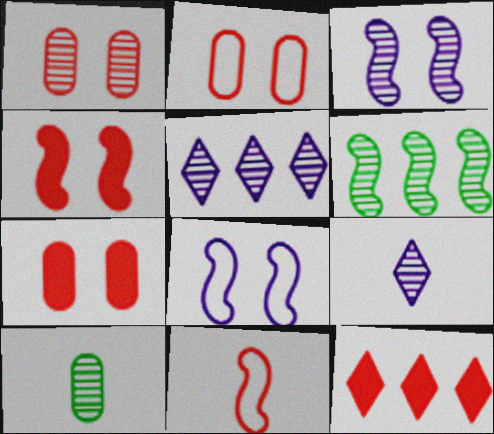[[1, 2, 7], 
[1, 6, 9], 
[1, 11, 12], 
[8, 10, 12]]